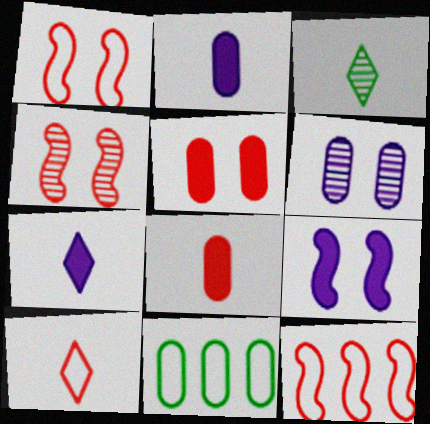[[3, 7, 10], 
[4, 7, 11], 
[6, 8, 11]]